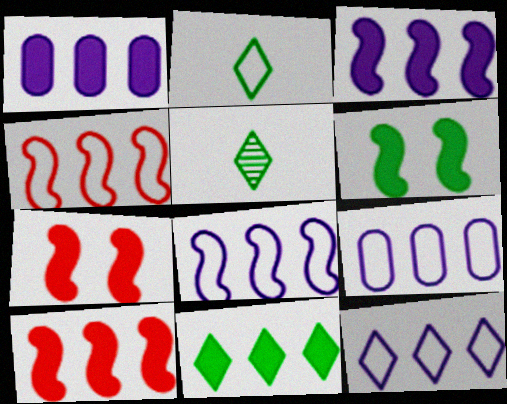[[1, 10, 11], 
[5, 7, 9], 
[8, 9, 12]]